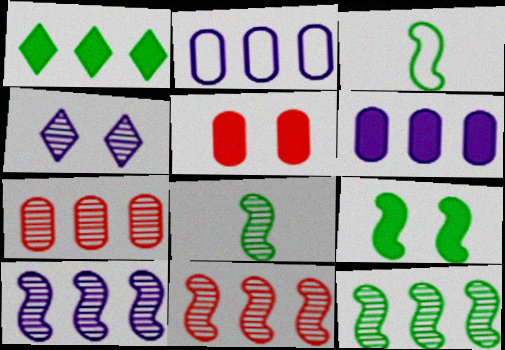[[1, 2, 11], 
[3, 9, 12], 
[4, 7, 8], 
[10, 11, 12]]